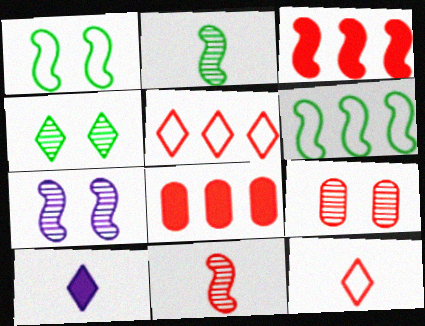[[3, 9, 12], 
[4, 5, 10], 
[4, 7, 9], 
[6, 9, 10]]